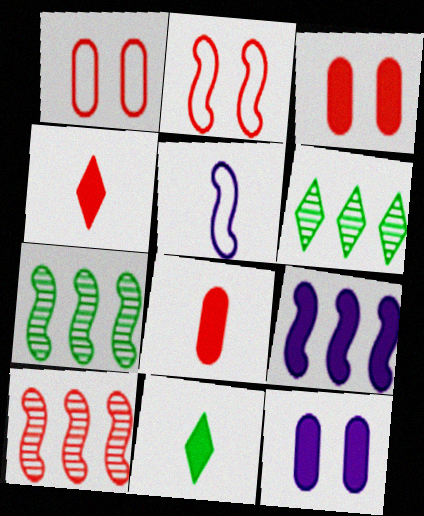[[1, 4, 10], 
[3, 5, 6], 
[3, 9, 11]]